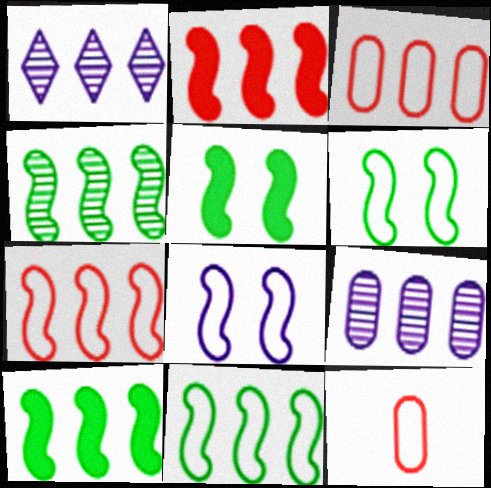[[1, 3, 10], 
[1, 5, 12], 
[4, 10, 11]]